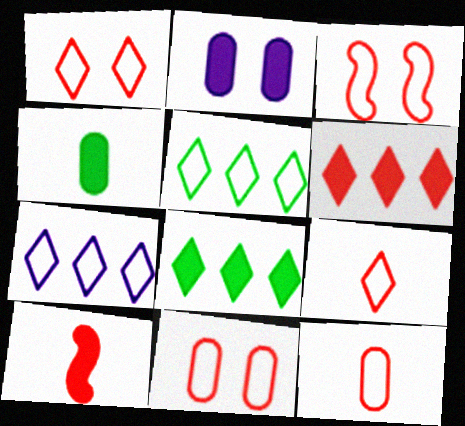[[1, 3, 11], 
[2, 8, 10]]